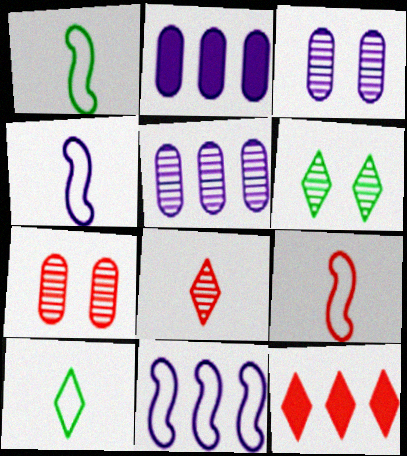[[1, 3, 12], 
[1, 4, 9], 
[2, 6, 9], 
[7, 9, 12]]